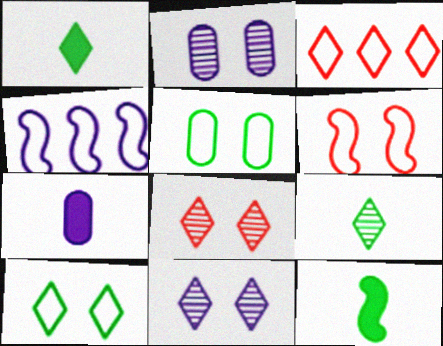[[1, 3, 11], 
[2, 3, 12], 
[4, 7, 11]]